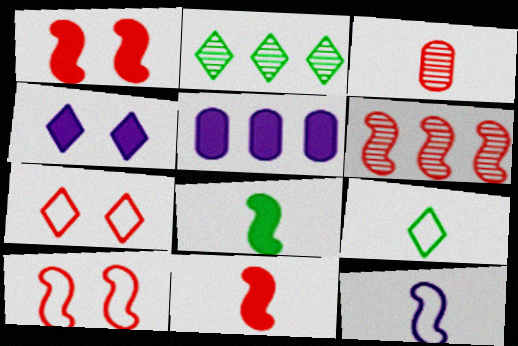[[6, 10, 11]]